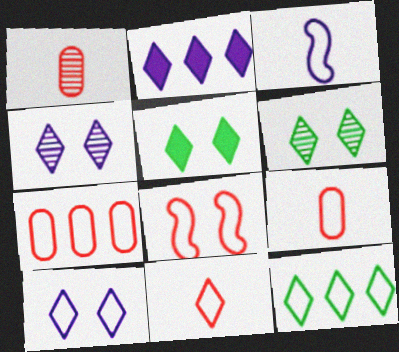[[2, 6, 11], 
[7, 8, 11], 
[10, 11, 12]]